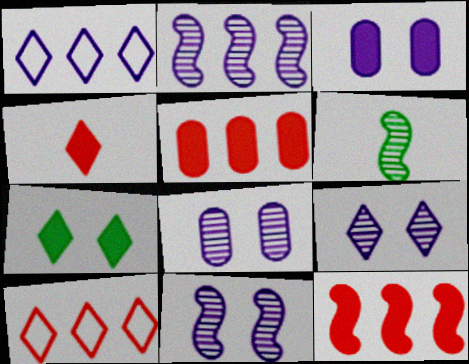[[3, 6, 10], 
[8, 9, 11]]